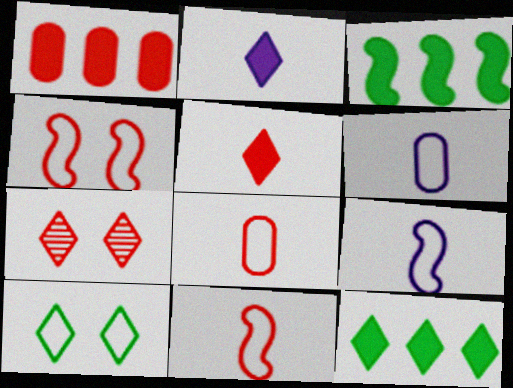[[1, 7, 11], 
[3, 6, 7]]